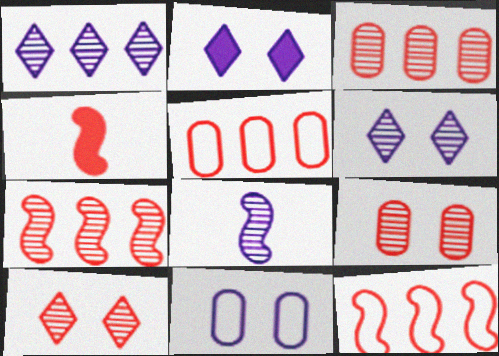[[4, 5, 10]]